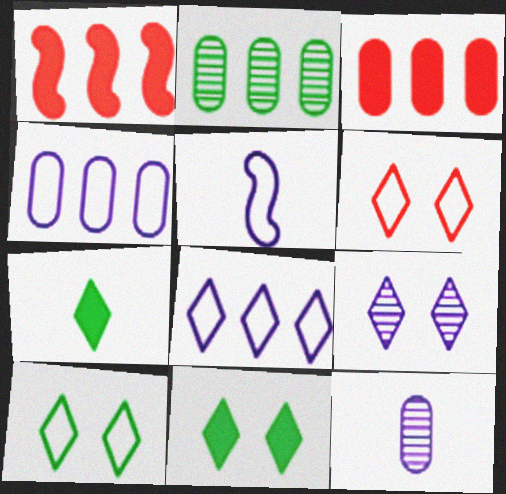[[1, 2, 8], 
[1, 10, 12], 
[2, 3, 4], 
[6, 9, 11]]